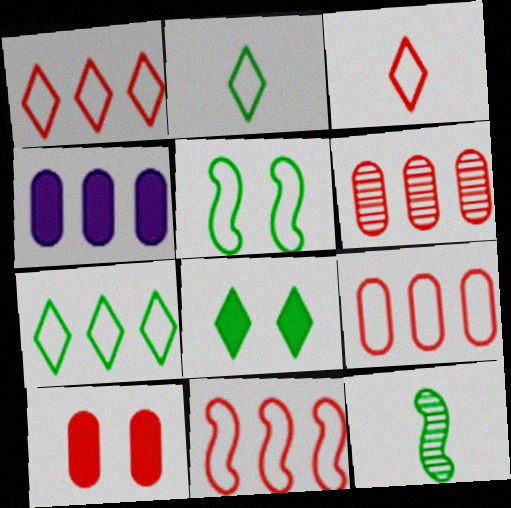[[1, 9, 11]]